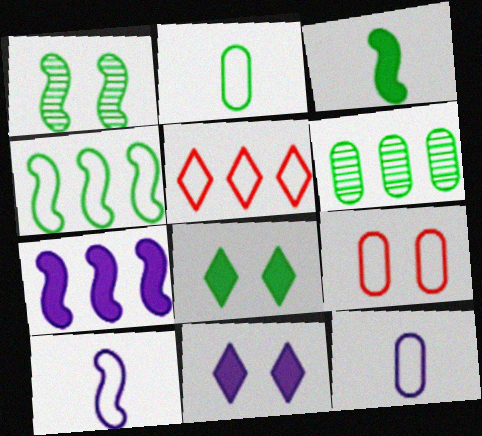[[1, 3, 4], 
[1, 9, 11], 
[5, 6, 7]]